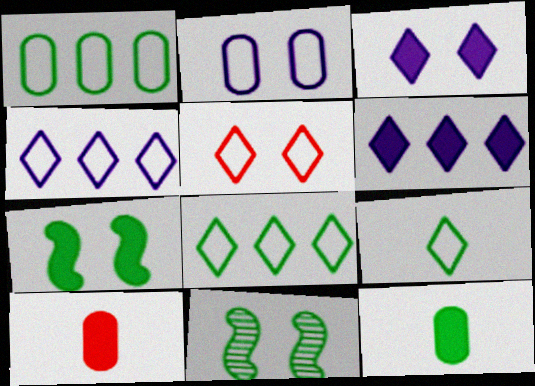[[4, 5, 9], 
[4, 10, 11], 
[6, 7, 10], 
[8, 11, 12]]